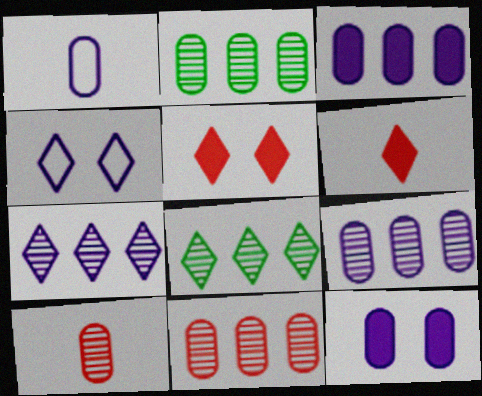[[1, 9, 12], 
[2, 9, 11], 
[4, 6, 8]]